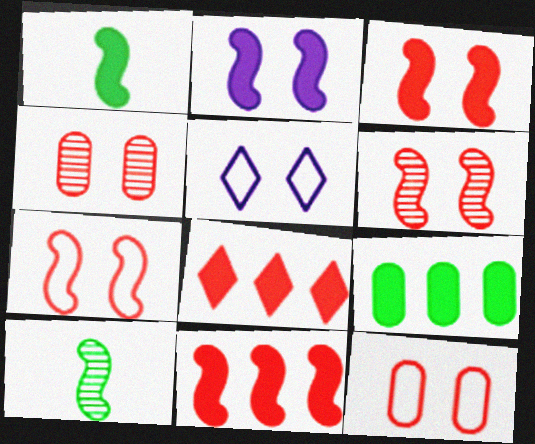[[1, 2, 11], 
[3, 6, 7]]